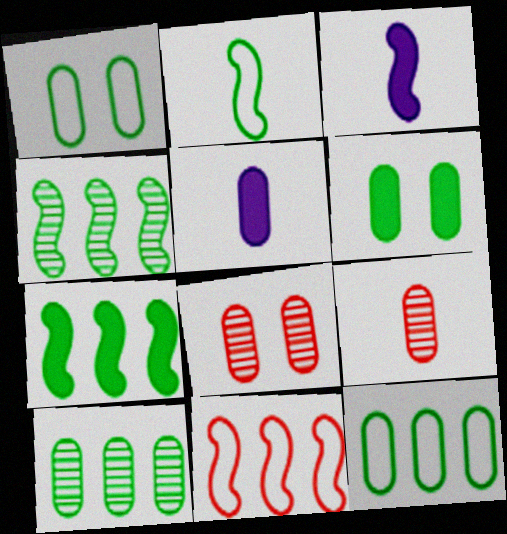[[5, 8, 12]]